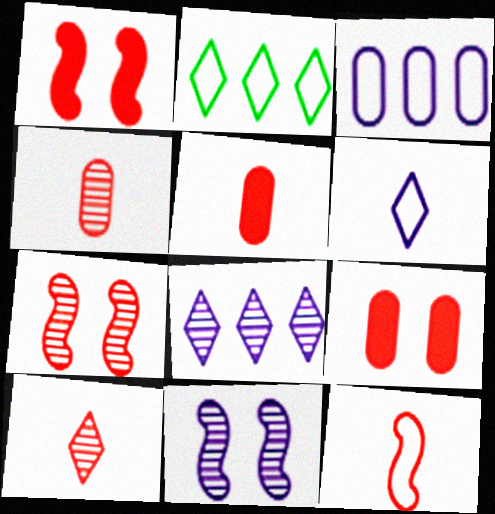[[2, 5, 11], 
[5, 10, 12]]